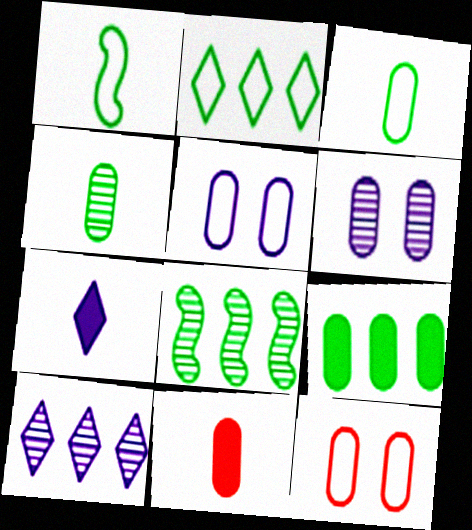[[2, 8, 9], 
[7, 8, 12]]